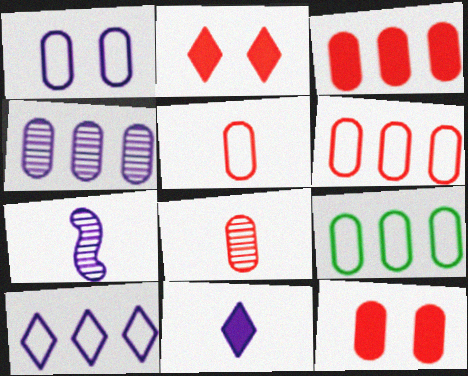[[1, 5, 9], 
[2, 7, 9], 
[3, 4, 9], 
[6, 8, 12]]